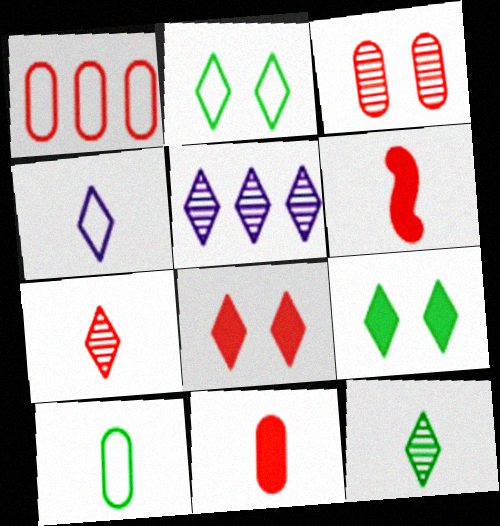[[1, 3, 11]]